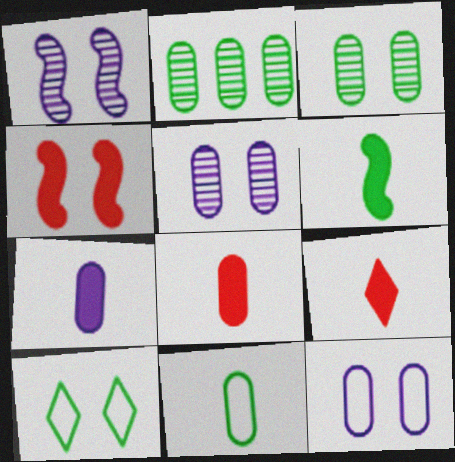[[2, 6, 10], 
[2, 8, 12], 
[4, 5, 10], 
[6, 7, 9]]